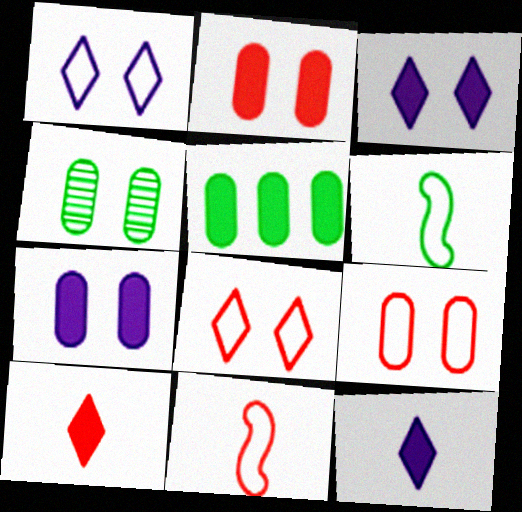[[4, 7, 9]]